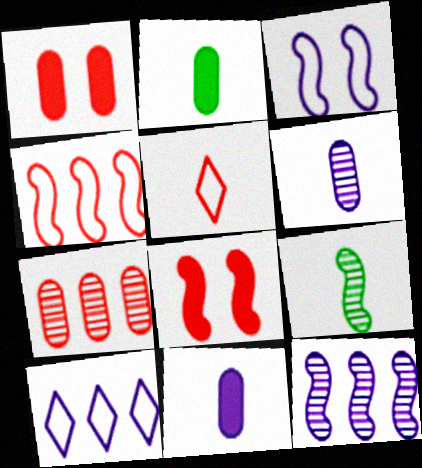[[1, 9, 10], 
[5, 7, 8], 
[5, 9, 11]]